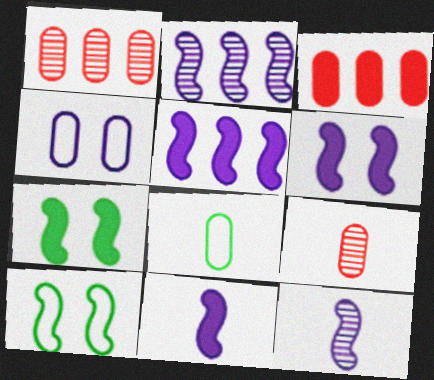[[5, 6, 11]]